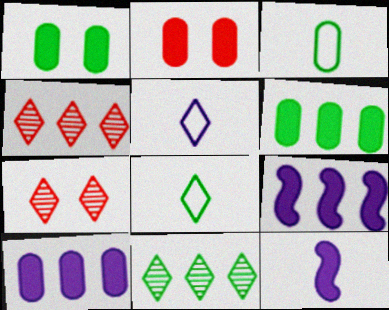[[3, 7, 9]]